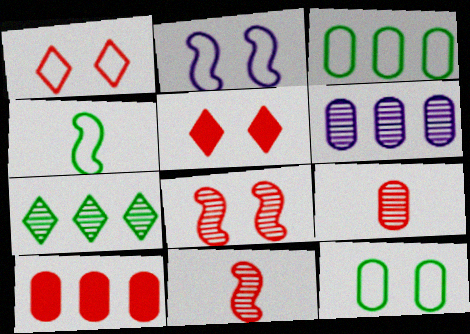[[1, 2, 12], 
[1, 10, 11], 
[3, 6, 10], 
[4, 5, 6]]